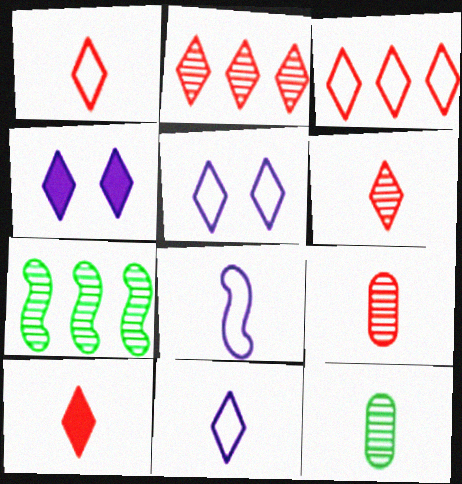[[1, 6, 10], 
[8, 10, 12]]